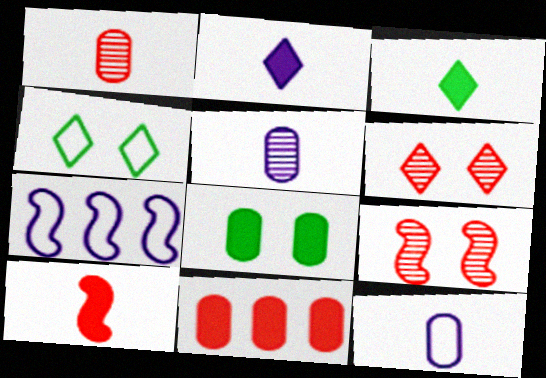[]